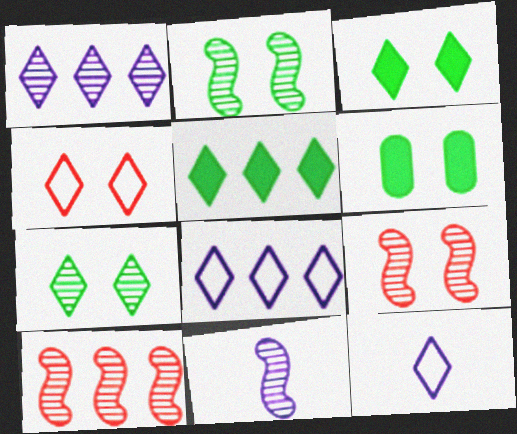[[2, 10, 11], 
[6, 10, 12]]